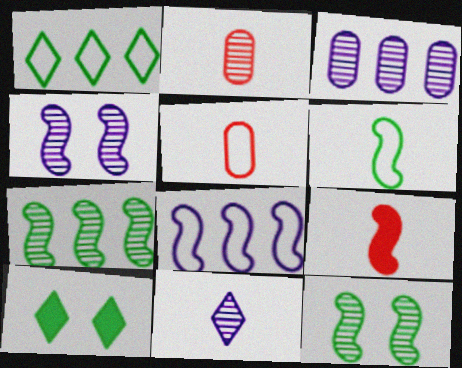[[2, 8, 10], 
[3, 4, 11], 
[8, 9, 12]]